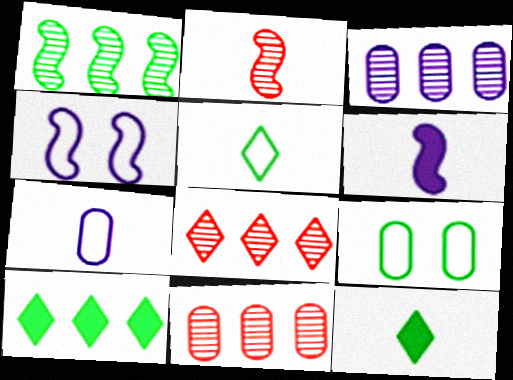[[1, 3, 8], 
[1, 9, 12], 
[2, 7, 12], 
[4, 11, 12], 
[6, 8, 9]]